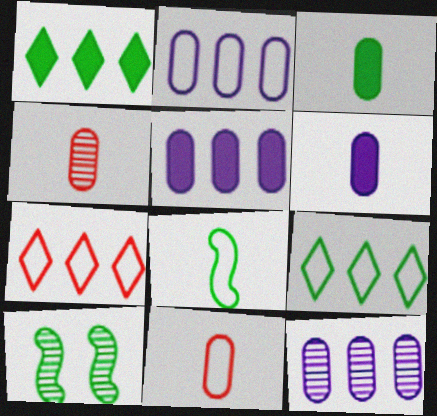[[2, 5, 12], 
[3, 9, 10], 
[6, 7, 10]]